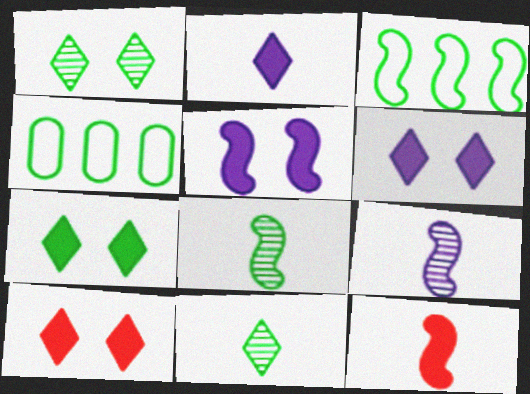[[4, 7, 8], 
[4, 9, 10], 
[6, 7, 10]]